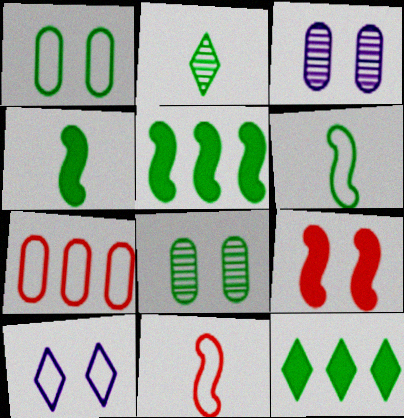[[1, 2, 5], 
[3, 11, 12], 
[6, 7, 10], 
[6, 8, 12], 
[8, 9, 10]]